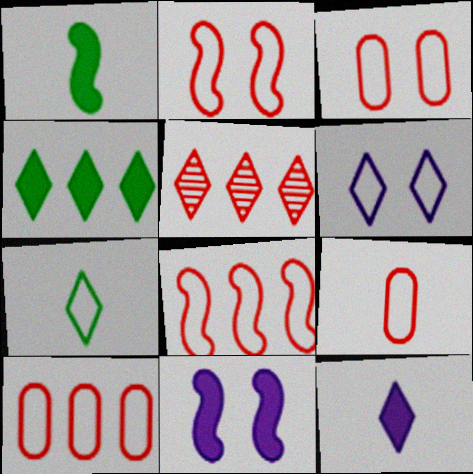[[3, 9, 10]]